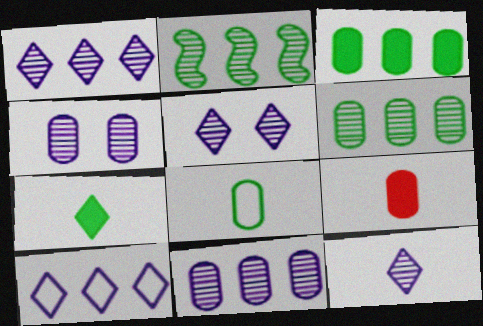[[1, 5, 12]]